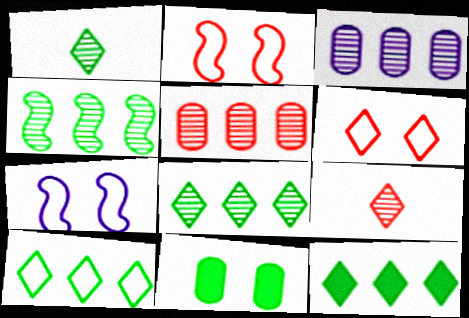[[8, 10, 12]]